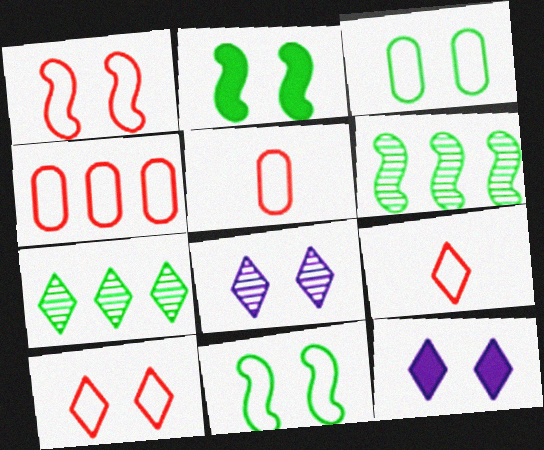[[1, 4, 9], 
[5, 6, 12], 
[7, 9, 12]]